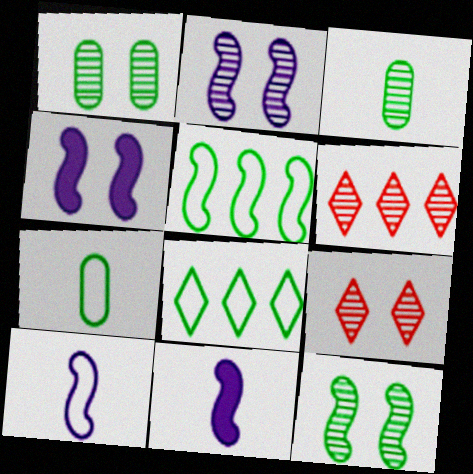[[1, 2, 9], 
[2, 3, 6], 
[4, 6, 7]]